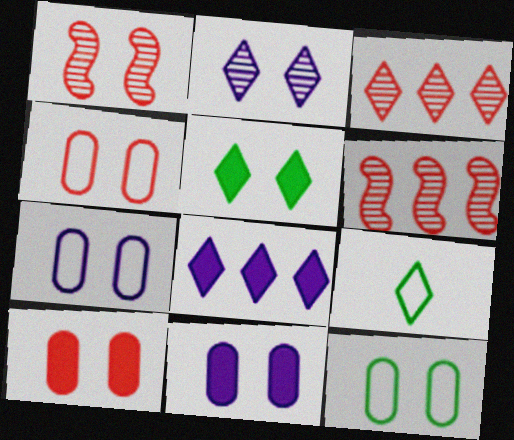[[1, 5, 7], 
[4, 7, 12], 
[6, 9, 11]]